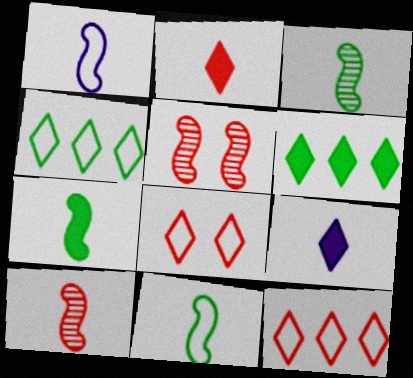[[1, 7, 10], 
[3, 7, 11]]